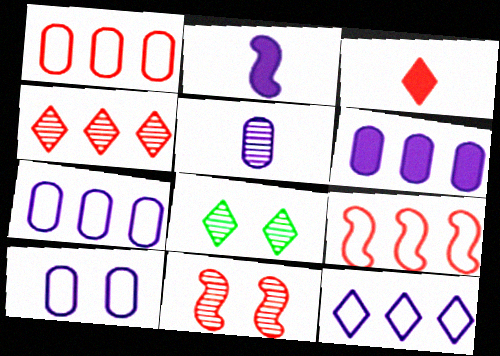[[1, 2, 8], 
[1, 3, 11], 
[3, 8, 12], 
[5, 6, 10]]